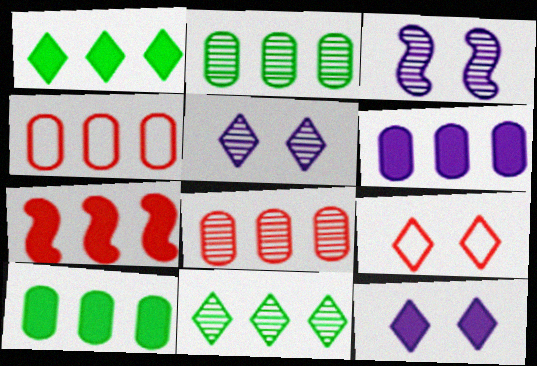[[1, 6, 7], 
[2, 4, 6]]